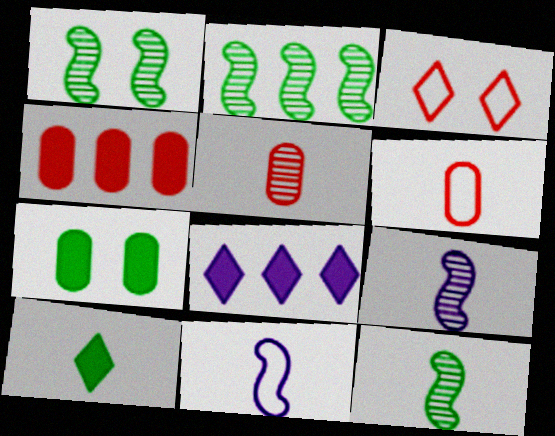[[1, 2, 12], 
[1, 6, 8], 
[5, 10, 11], 
[6, 9, 10]]